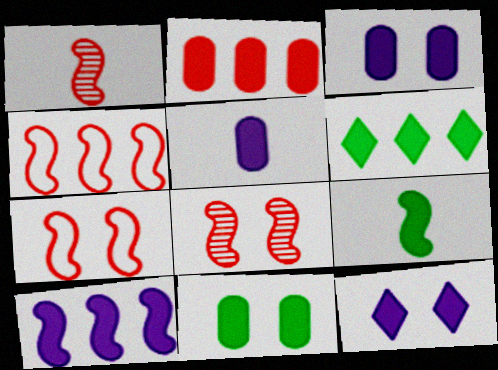[[2, 5, 11], 
[2, 6, 10], 
[2, 9, 12], 
[5, 10, 12], 
[6, 9, 11]]